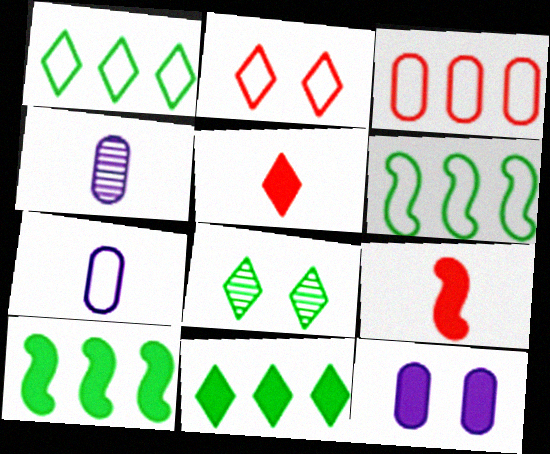[[2, 4, 10], 
[2, 6, 7], 
[5, 10, 12], 
[9, 11, 12]]